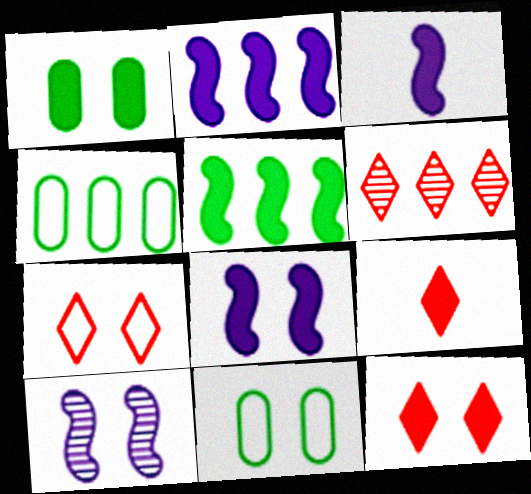[[1, 2, 9], 
[1, 7, 10], 
[1, 8, 12], 
[2, 3, 8], 
[2, 4, 6], 
[3, 6, 11], 
[4, 9, 10], 
[6, 7, 9], 
[10, 11, 12]]